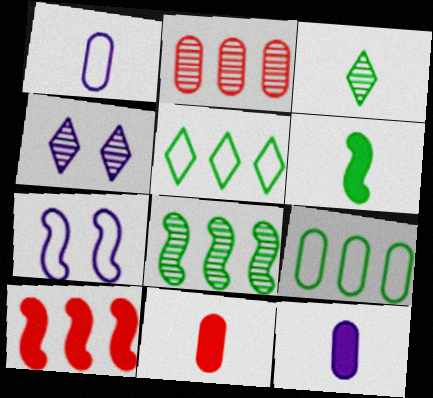[]